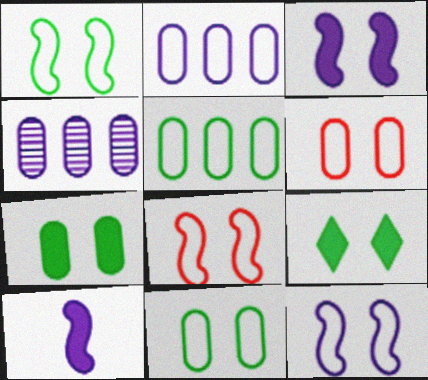[[1, 8, 12]]